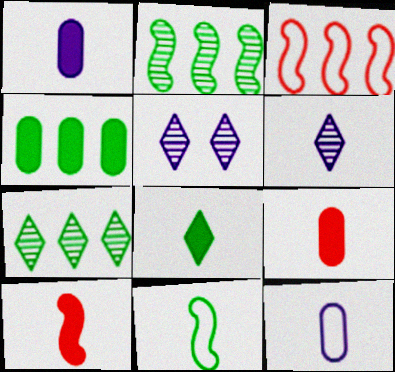[[1, 8, 10], 
[6, 9, 11]]